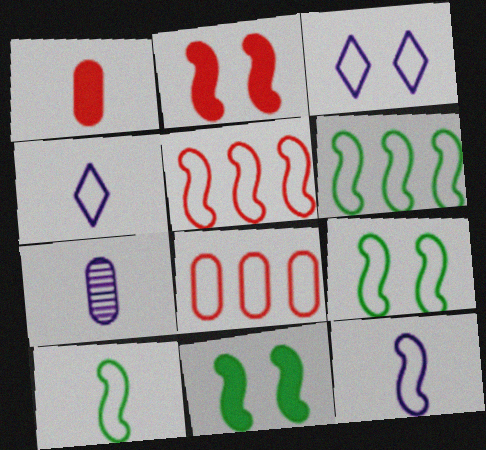[[3, 8, 10], 
[4, 8, 9], 
[5, 9, 12], 
[6, 9, 10]]